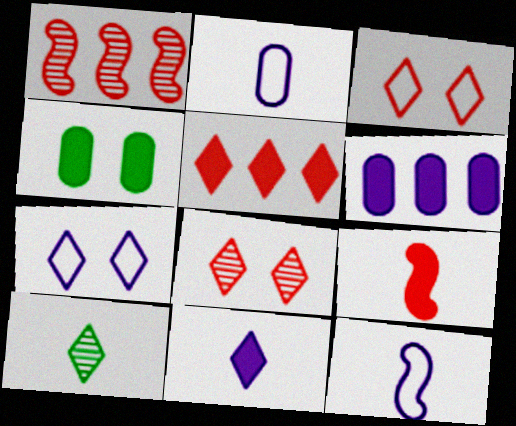[[2, 9, 10], 
[5, 7, 10]]